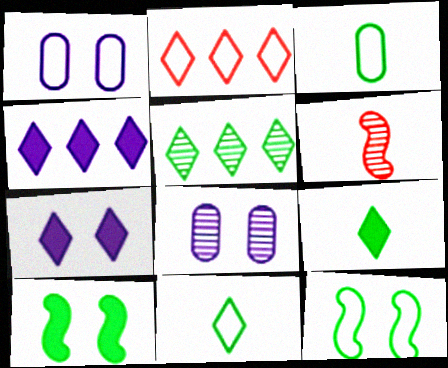[[2, 4, 5], 
[3, 5, 10], 
[5, 6, 8]]